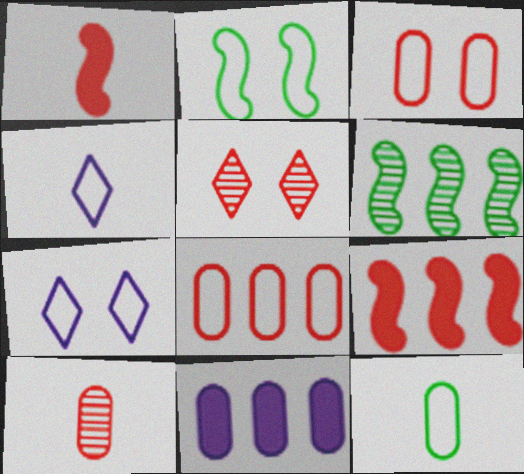[[1, 5, 8], 
[2, 3, 7], 
[2, 4, 8]]